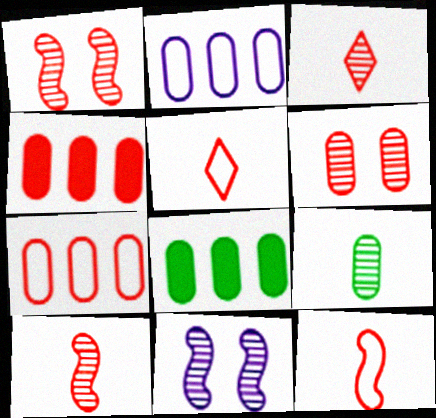[[1, 4, 5], 
[5, 8, 11]]